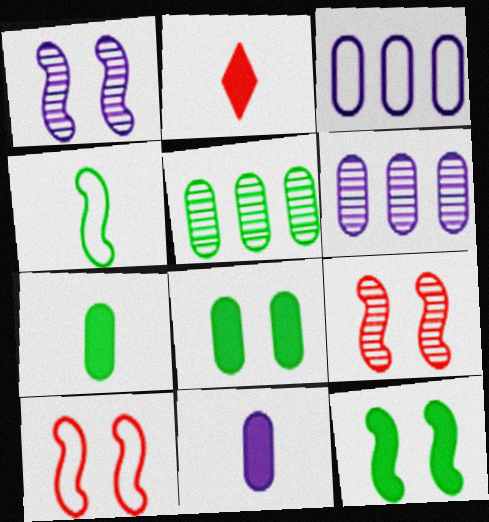[[1, 10, 12]]